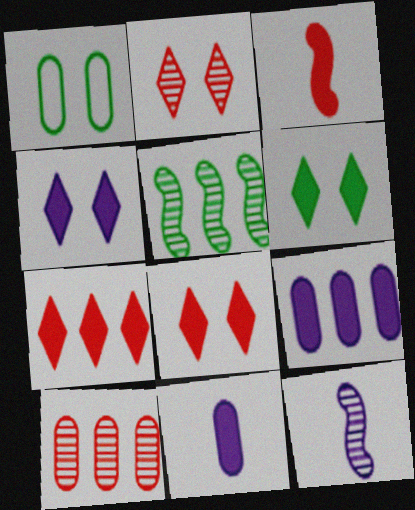[[1, 7, 12], 
[1, 10, 11], 
[3, 6, 9], 
[4, 6, 8]]